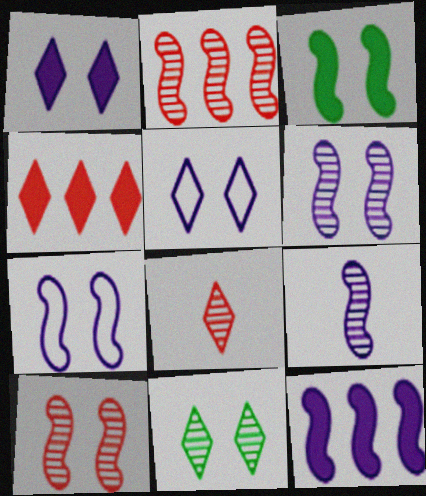[[3, 7, 10], 
[7, 9, 12]]